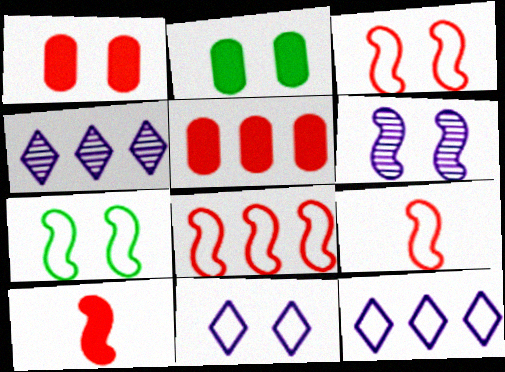[[2, 4, 9], 
[3, 8, 9]]